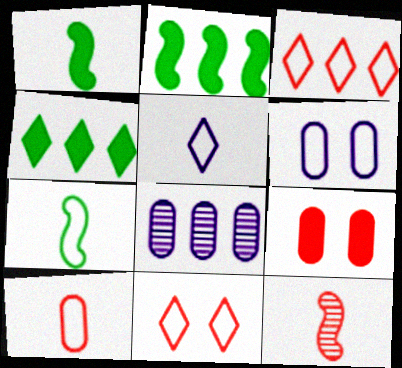[[1, 8, 11], 
[2, 3, 8], 
[3, 6, 7], 
[3, 9, 12], 
[4, 6, 12], 
[5, 7, 10]]